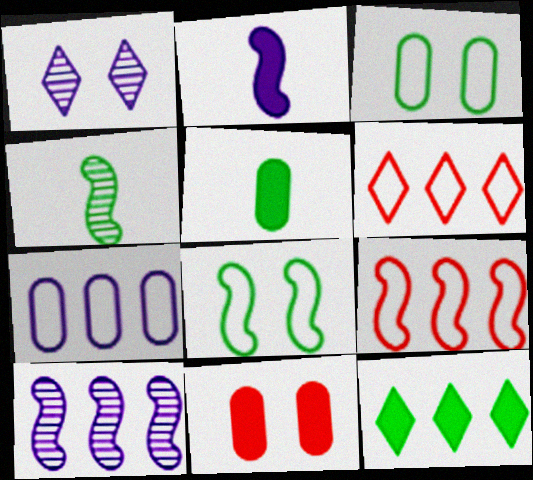[[1, 2, 7], 
[1, 5, 9], 
[1, 8, 11], 
[2, 11, 12], 
[3, 4, 12]]